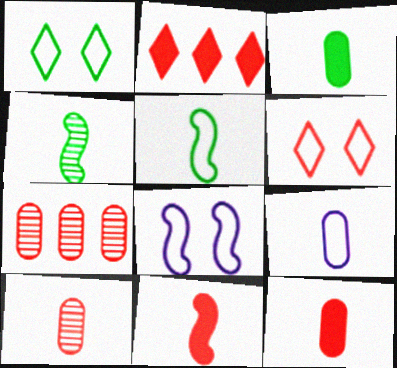[[3, 9, 10], 
[6, 7, 11]]